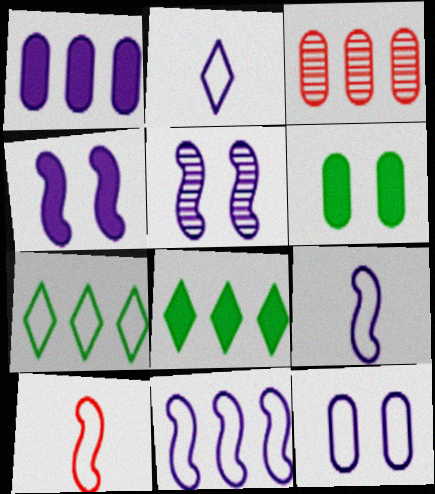[[1, 2, 5], 
[2, 11, 12], 
[3, 8, 11], 
[7, 10, 12]]